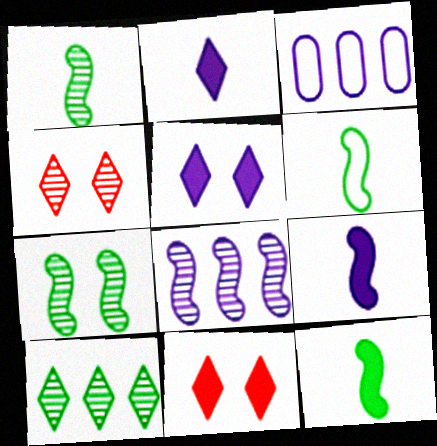[[1, 3, 11], 
[1, 6, 12], 
[3, 4, 12]]